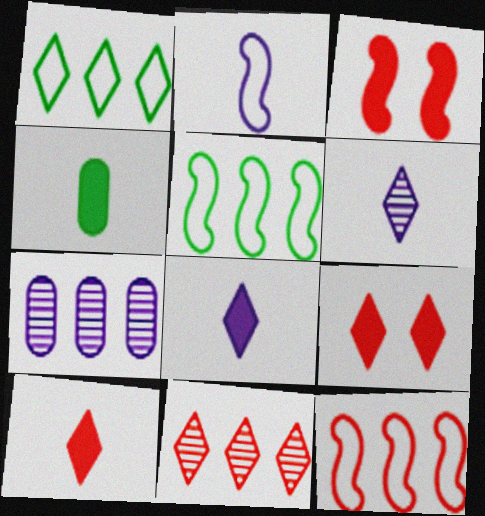[[1, 6, 9]]